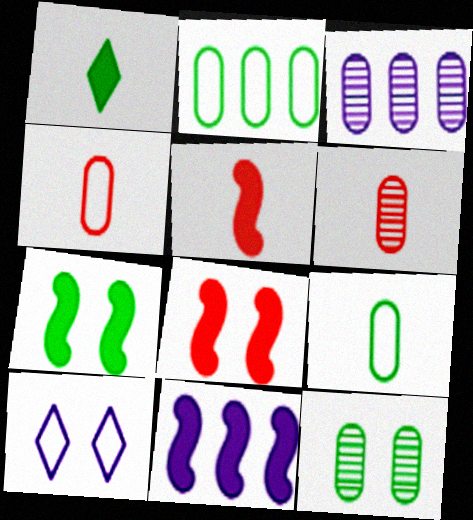[[3, 6, 12], 
[5, 7, 11], 
[8, 10, 12]]